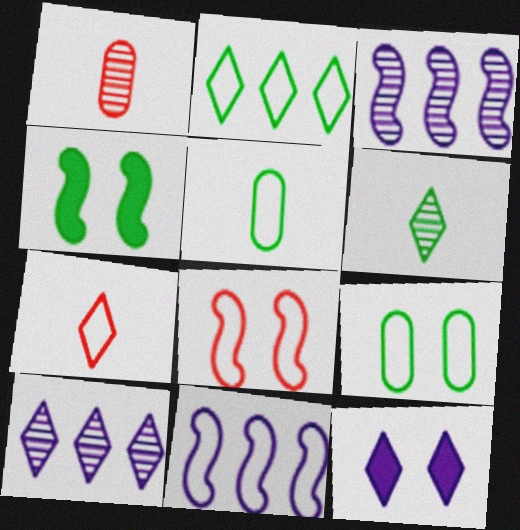[[7, 9, 11]]